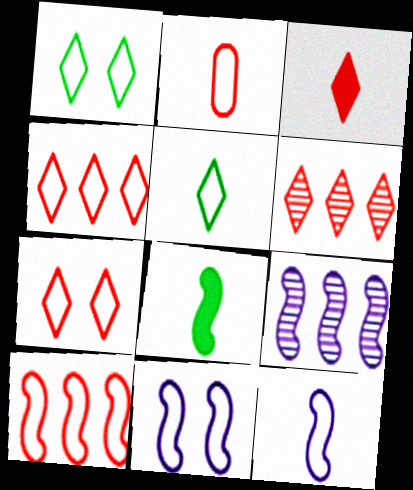[[2, 5, 12], 
[2, 7, 10], 
[3, 6, 7]]